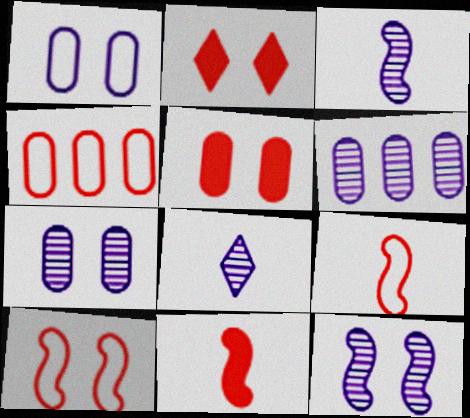[[6, 8, 12]]